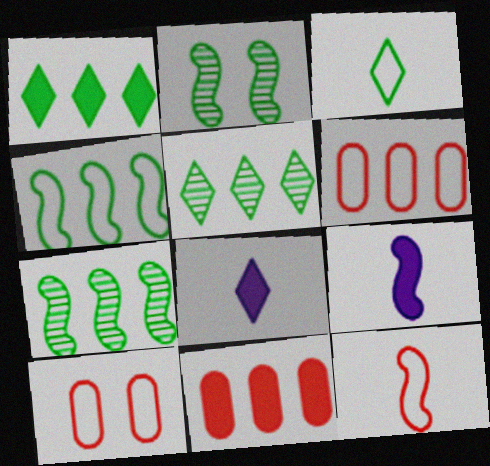[[2, 6, 8], 
[5, 9, 10], 
[7, 8, 10]]